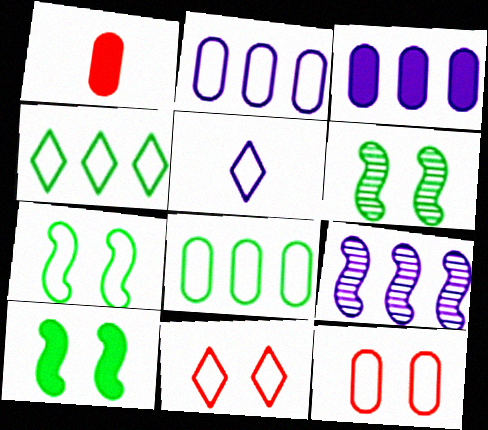[[4, 5, 11], 
[6, 7, 10]]